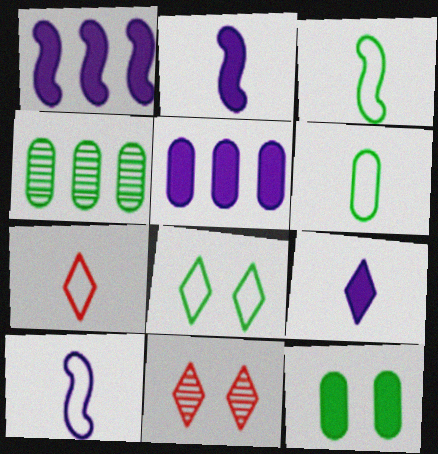[[1, 6, 11], 
[3, 5, 11], 
[4, 6, 12], 
[6, 7, 10]]